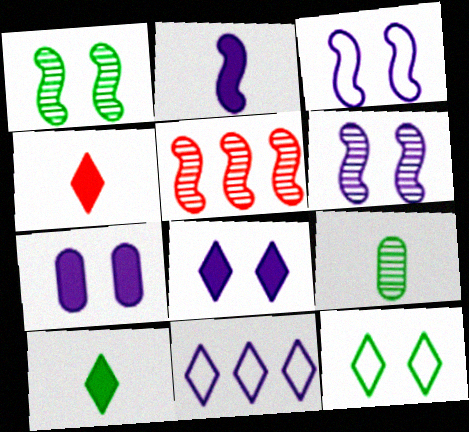[]